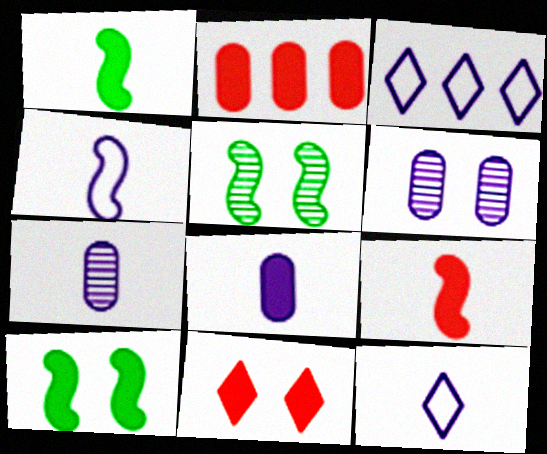[[2, 5, 12], 
[2, 9, 11]]